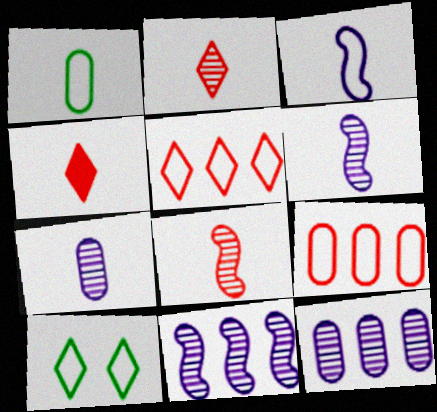[[1, 4, 6], 
[3, 9, 10]]